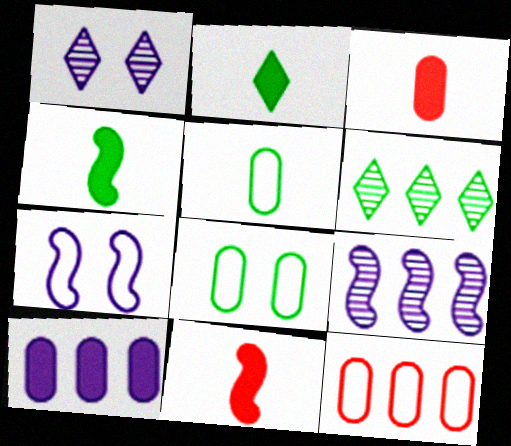[[1, 4, 12], 
[3, 6, 7], 
[4, 6, 8]]